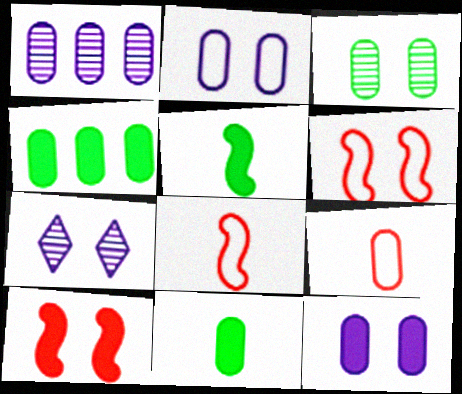[[4, 7, 8]]